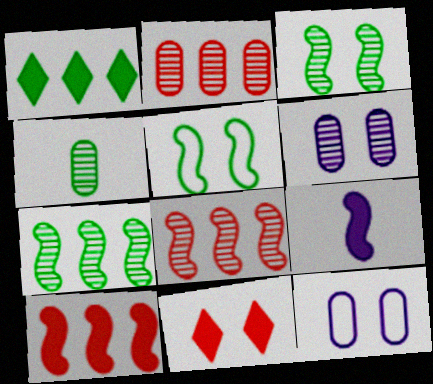[[1, 4, 5], 
[2, 4, 6], 
[3, 11, 12], 
[5, 6, 11], 
[5, 8, 9]]